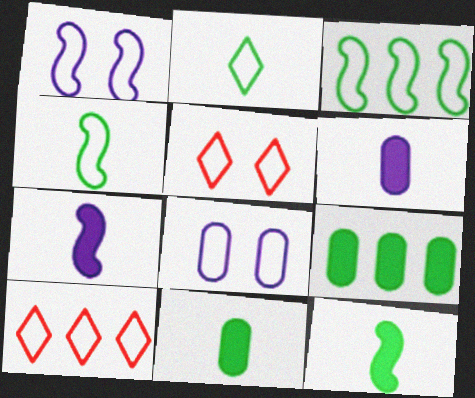[[4, 8, 10]]